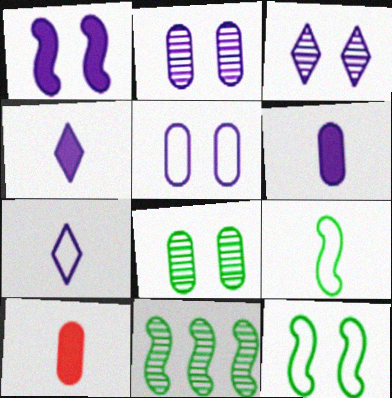[[1, 3, 5]]